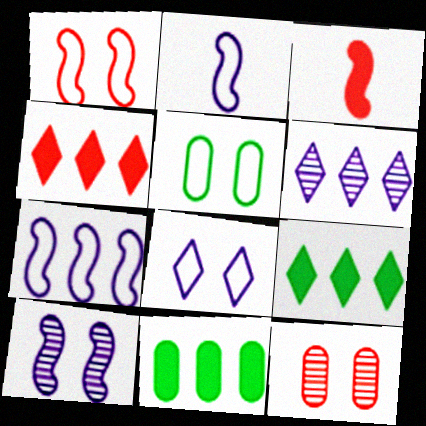[[1, 5, 8], 
[2, 9, 12], 
[3, 5, 6]]